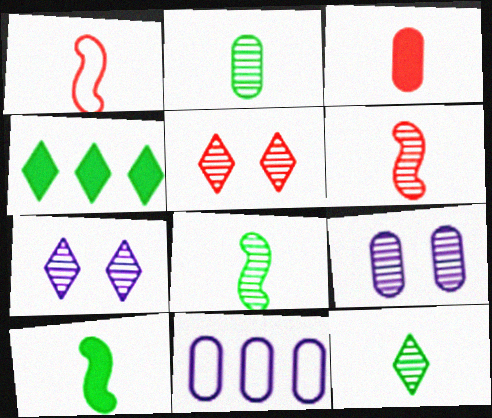[[1, 4, 9], 
[2, 8, 12], 
[5, 10, 11]]